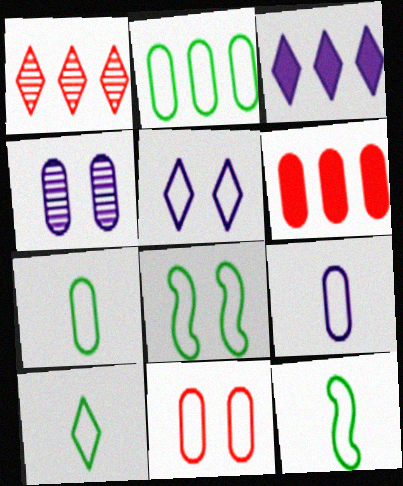[[2, 8, 10], 
[2, 9, 11], 
[4, 6, 7], 
[5, 8, 11], 
[7, 10, 12]]